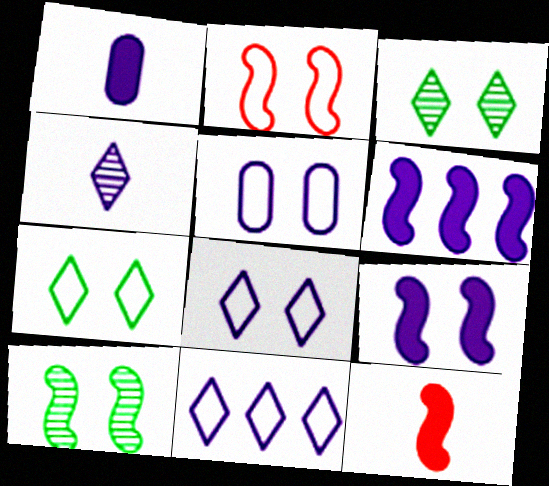[[2, 5, 7], 
[2, 9, 10], 
[4, 5, 6]]